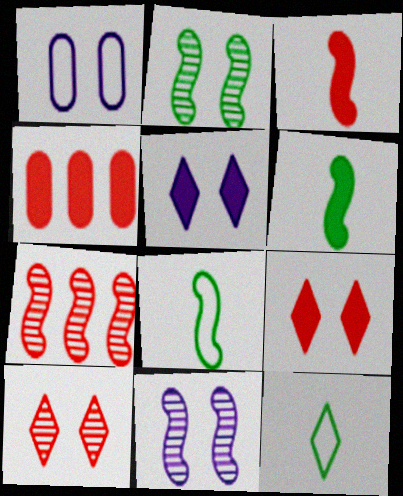[[1, 2, 9], 
[1, 5, 11], 
[3, 4, 9], 
[4, 5, 6], 
[4, 11, 12]]